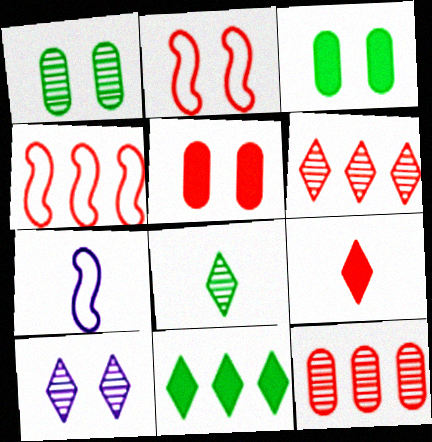[[2, 3, 10], 
[2, 9, 12], 
[3, 6, 7], 
[6, 8, 10]]